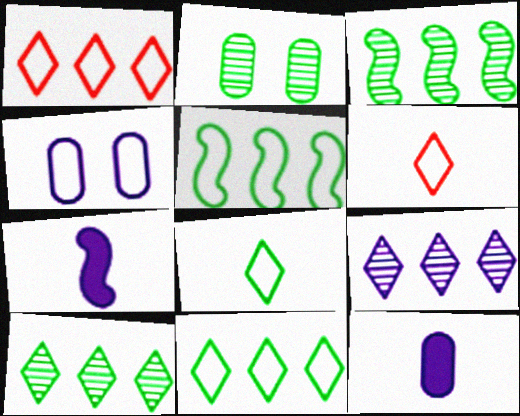[[1, 2, 7], 
[4, 5, 6], 
[4, 7, 9]]